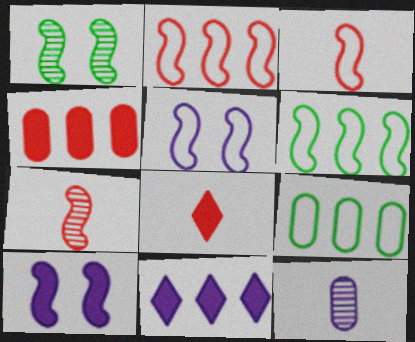[[3, 5, 6], 
[5, 11, 12], 
[6, 7, 10]]